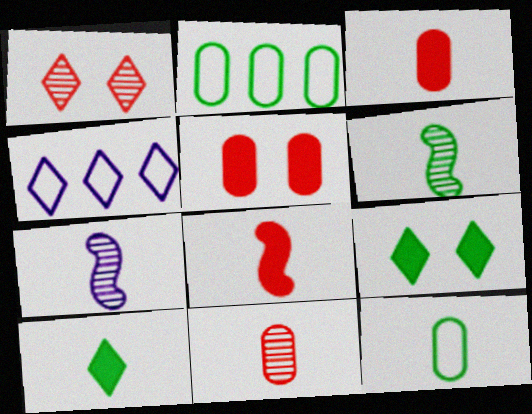[[1, 4, 10], 
[2, 6, 9], 
[4, 5, 6], 
[6, 10, 12]]